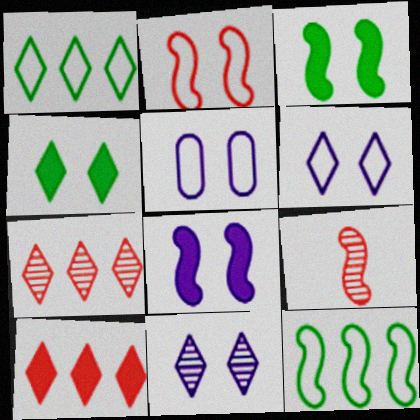[[5, 8, 11], 
[8, 9, 12]]